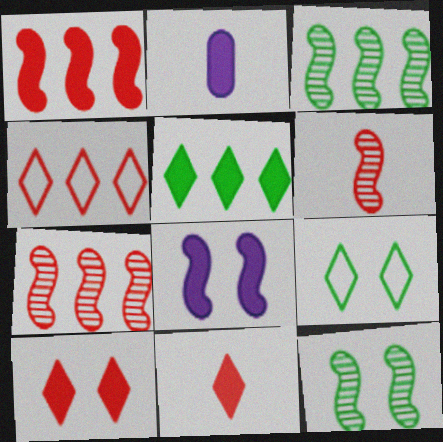[[2, 4, 12], 
[2, 7, 9]]